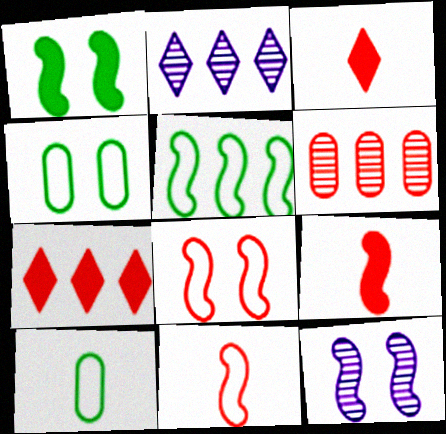[[1, 8, 12], 
[2, 4, 9], 
[3, 6, 8], 
[5, 9, 12], 
[7, 10, 12]]